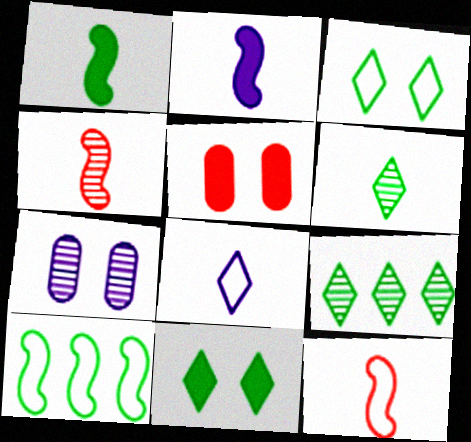[[4, 7, 9]]